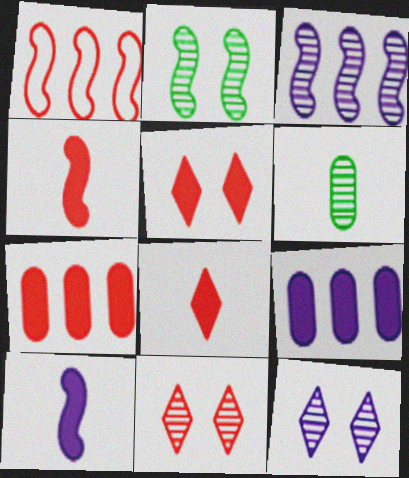[[1, 2, 10], 
[3, 6, 11], 
[4, 5, 7]]